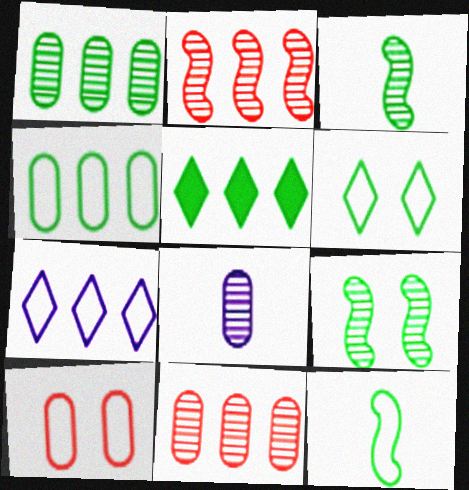[[4, 6, 12], 
[7, 10, 12]]